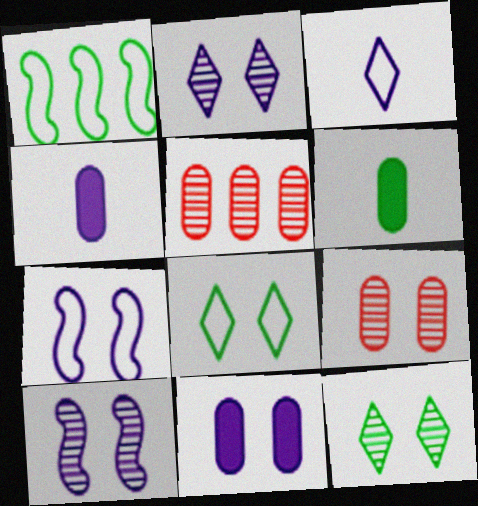[[1, 6, 12], 
[2, 7, 11], 
[9, 10, 12]]